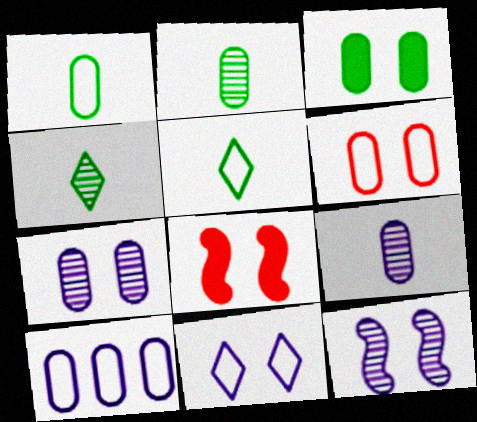[[1, 6, 10], 
[3, 6, 7], 
[4, 8, 10]]